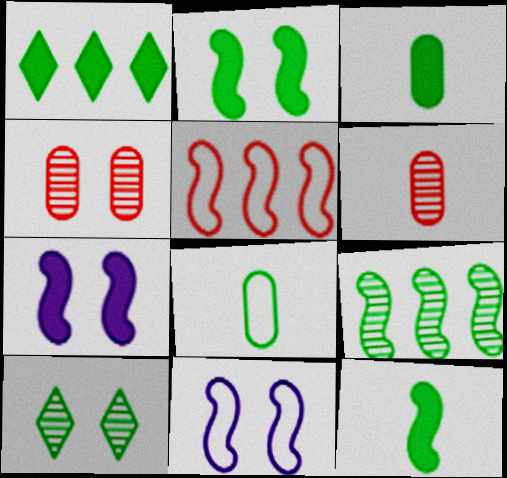[[1, 2, 3], 
[1, 6, 11]]